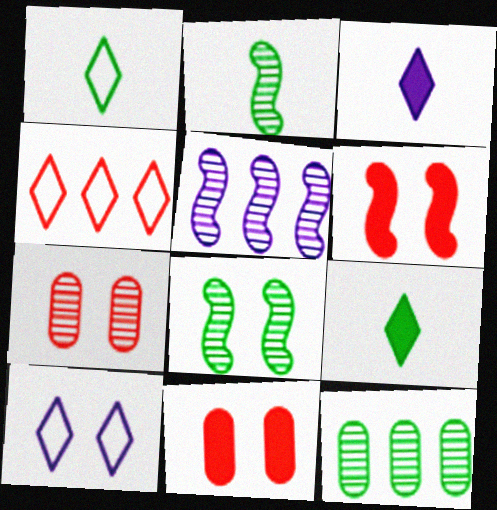[[1, 4, 10], 
[1, 5, 11], 
[8, 10, 11]]